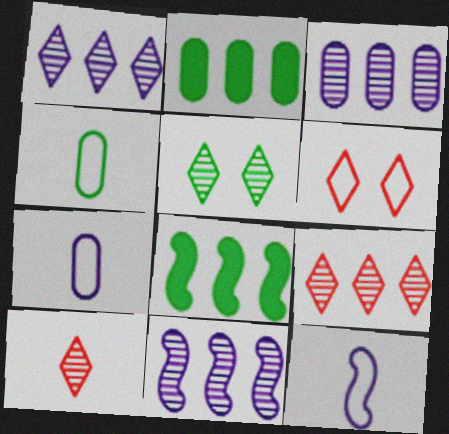[[1, 3, 11], 
[1, 5, 10], 
[4, 5, 8]]